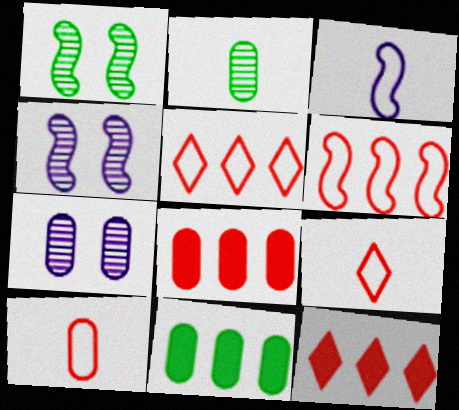[[4, 9, 11], 
[7, 10, 11]]